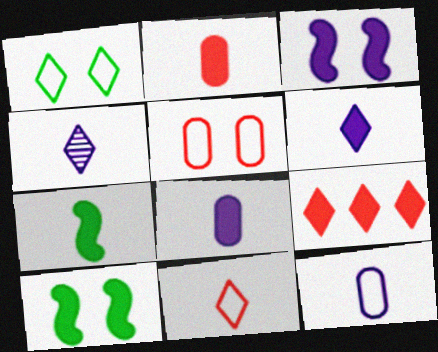[[1, 4, 9], 
[2, 6, 7], 
[8, 9, 10]]